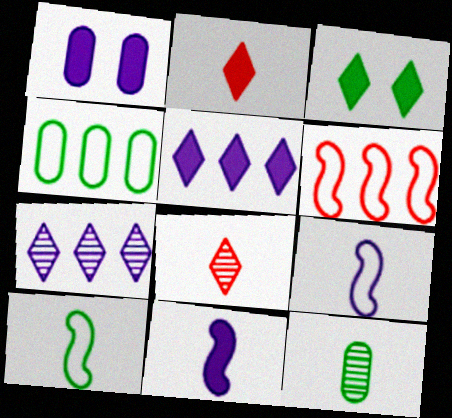[[1, 5, 11], 
[1, 7, 9], 
[2, 3, 5], 
[2, 9, 12]]